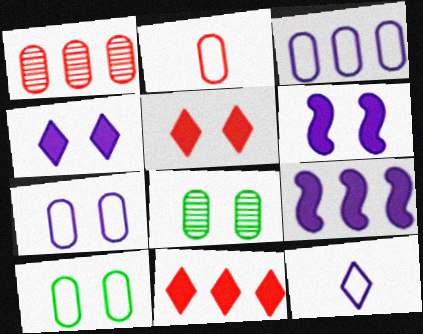[[2, 3, 10]]